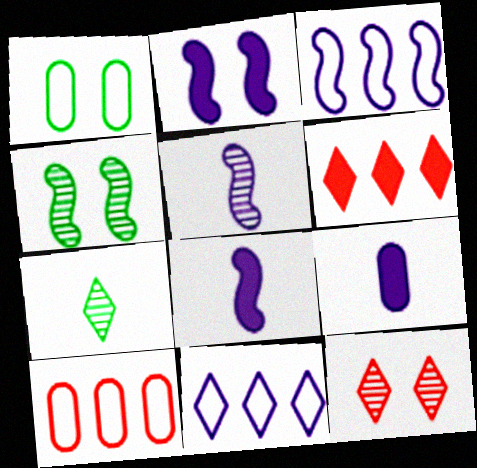[[1, 2, 12], 
[1, 5, 6], 
[2, 3, 5], 
[2, 7, 10]]